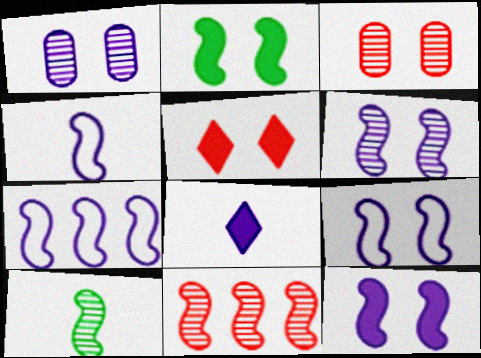[[1, 7, 8], 
[2, 4, 11], 
[4, 7, 9], 
[6, 9, 12], 
[6, 10, 11]]